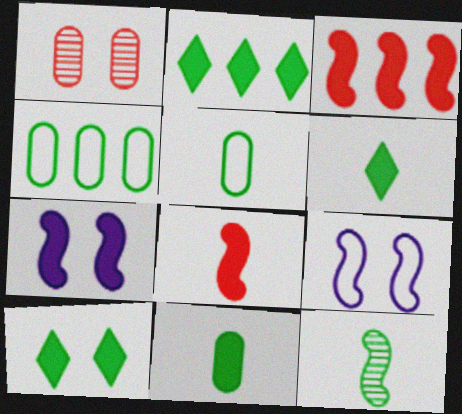[[1, 9, 10], 
[2, 6, 10], 
[3, 9, 12], 
[4, 10, 12], 
[5, 6, 12]]